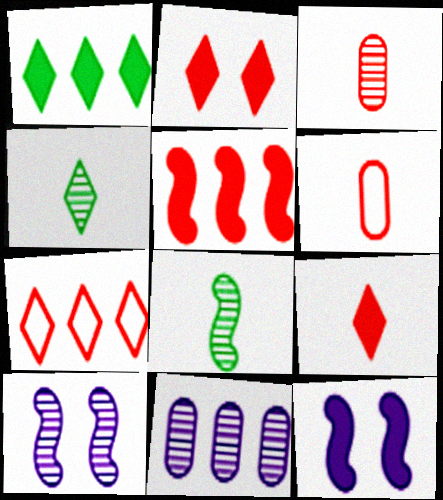[[1, 6, 10]]